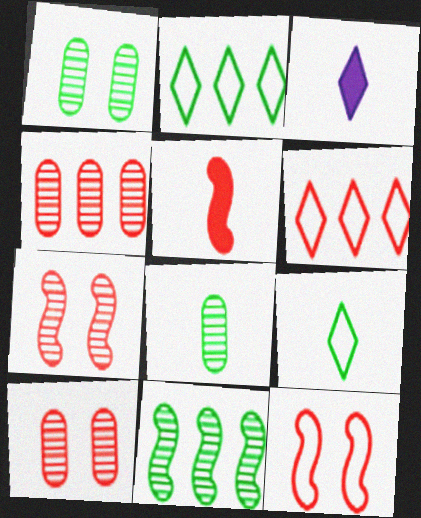[[5, 6, 10]]